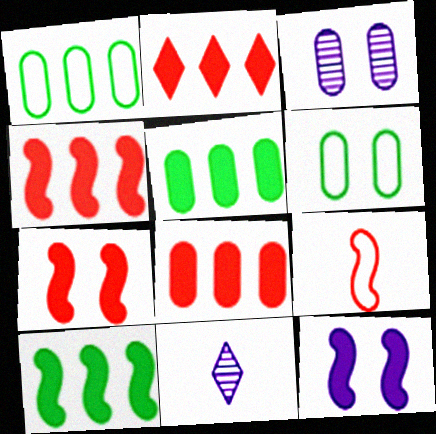[[1, 7, 11], 
[2, 4, 8], 
[4, 6, 11]]